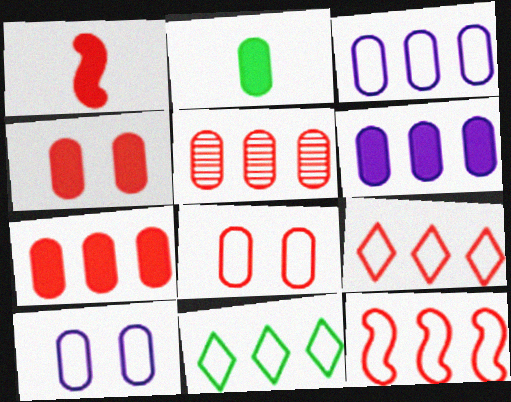[[2, 4, 6], 
[2, 5, 10], 
[3, 11, 12]]